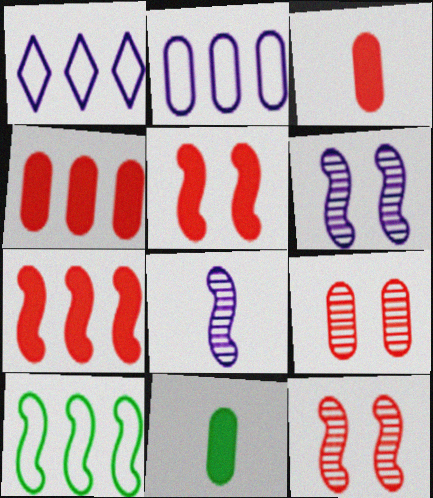[[1, 11, 12], 
[2, 9, 11], 
[5, 8, 10]]